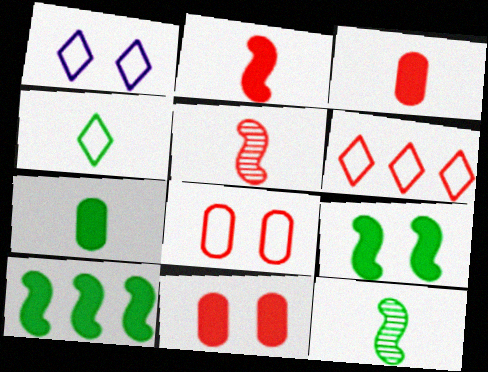[[1, 4, 6], 
[4, 7, 12], 
[5, 6, 11]]